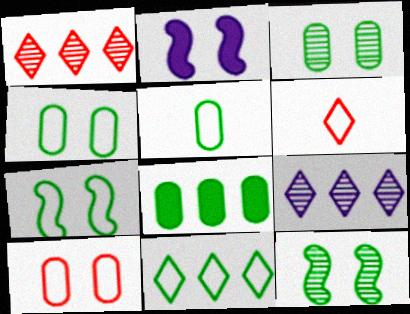[[1, 2, 5], 
[3, 5, 8], 
[5, 7, 11]]